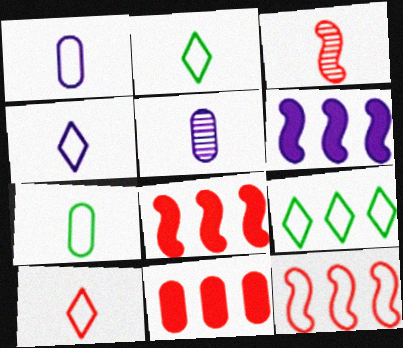[[2, 4, 10]]